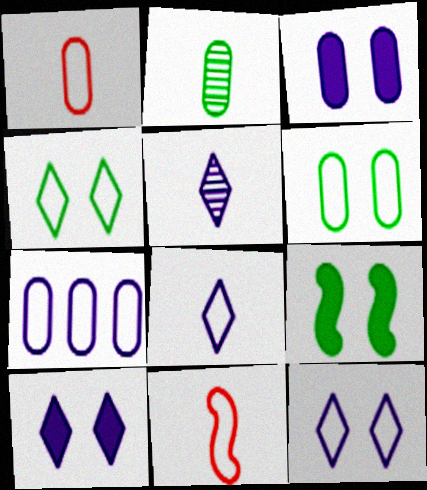[[1, 6, 7], 
[4, 7, 11]]